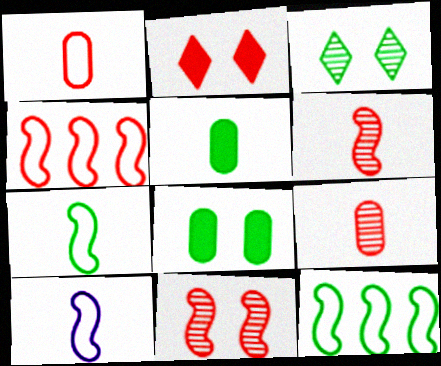[[2, 4, 9], 
[3, 5, 12]]